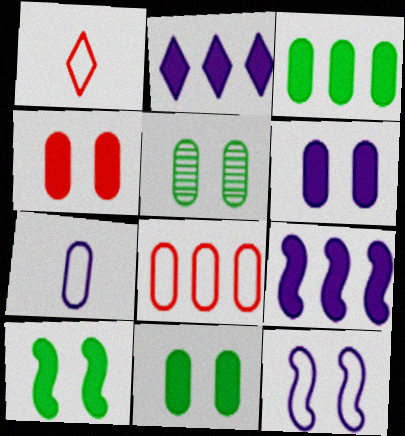[[1, 5, 9], 
[4, 6, 11]]